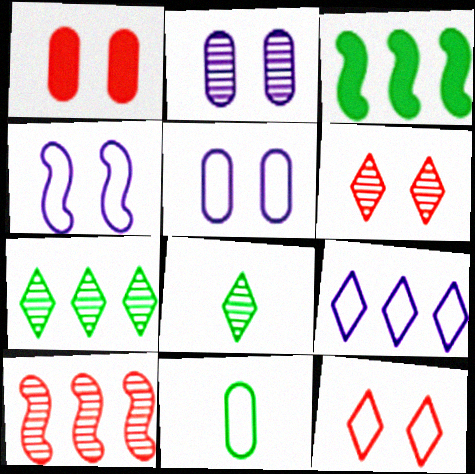[[2, 8, 10]]